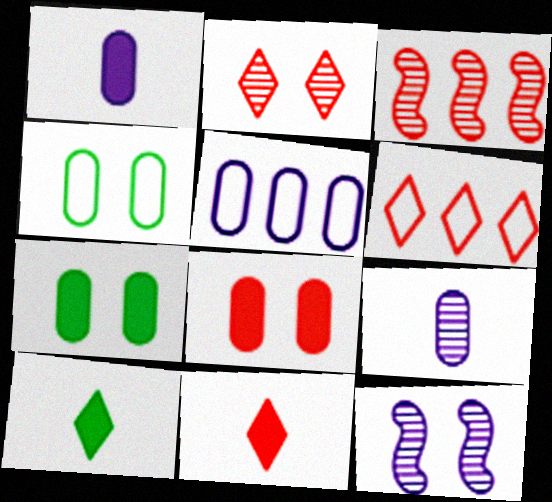[[2, 6, 11]]